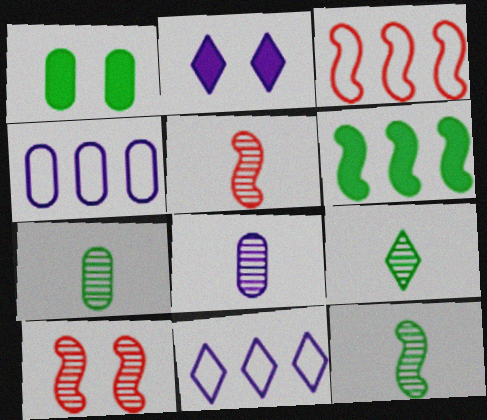[[1, 5, 11], 
[2, 3, 7], 
[5, 8, 9], 
[7, 9, 12]]